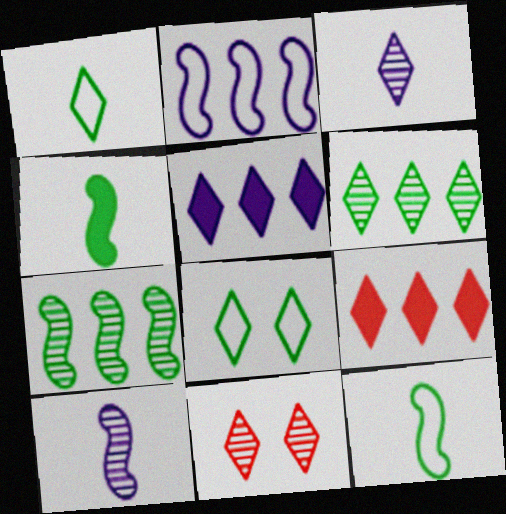[[1, 5, 11], 
[3, 6, 11], 
[3, 8, 9]]